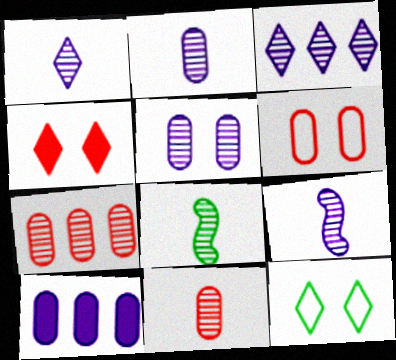[[1, 2, 9], 
[1, 8, 11], 
[3, 5, 9]]